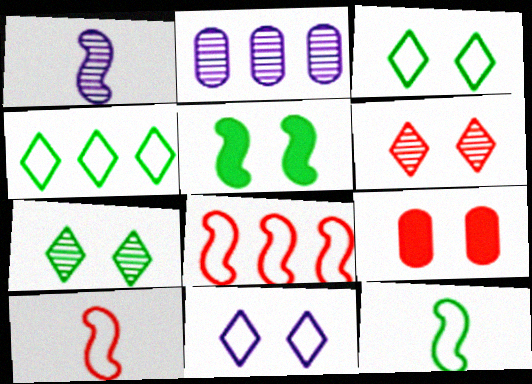[[1, 4, 9], 
[1, 5, 8]]